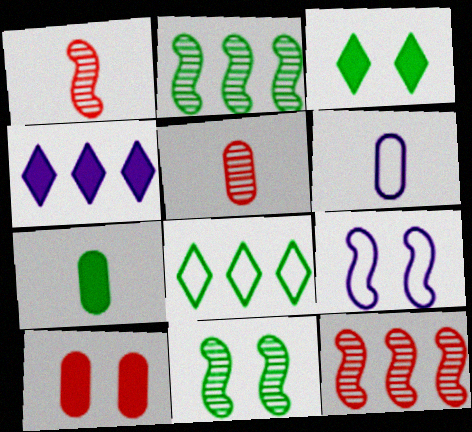[[3, 6, 12], 
[5, 6, 7], 
[7, 8, 11]]